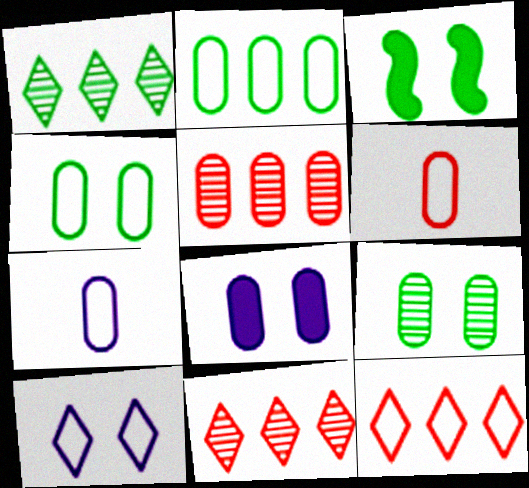[[3, 7, 11]]